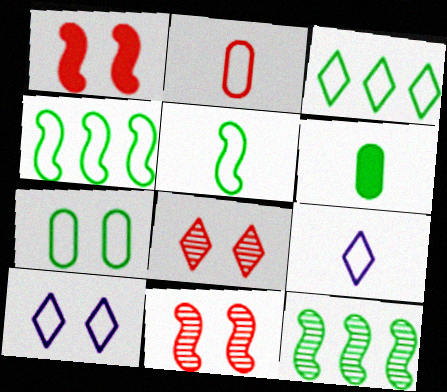[[2, 4, 10], 
[2, 5, 9], 
[3, 5, 7]]